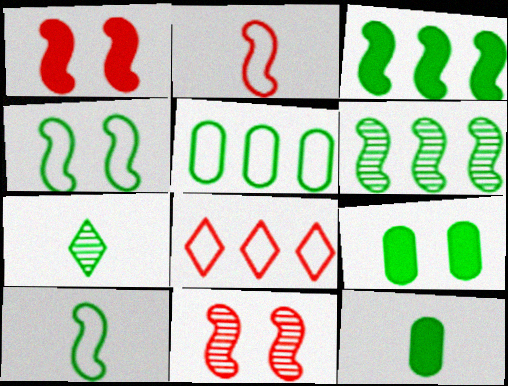[[7, 10, 12]]